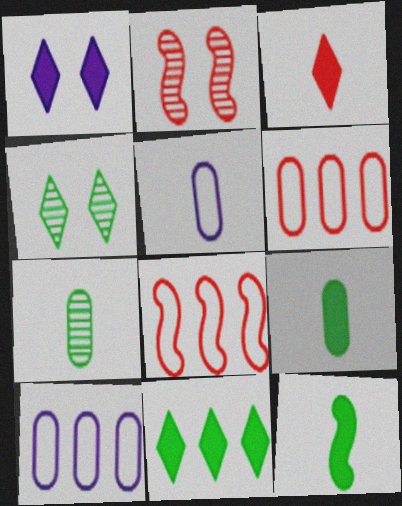[[1, 3, 11], 
[1, 7, 8], 
[2, 3, 6], 
[2, 5, 11]]